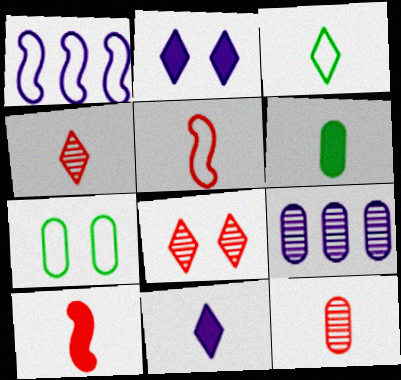[[1, 6, 8], 
[3, 4, 11], 
[6, 10, 11]]